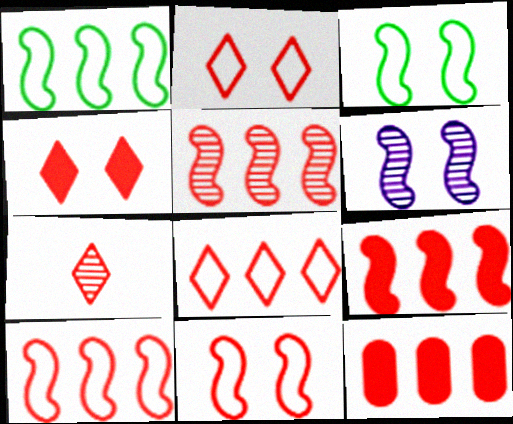[[4, 7, 8], 
[5, 8, 12], 
[5, 9, 10], 
[7, 11, 12]]